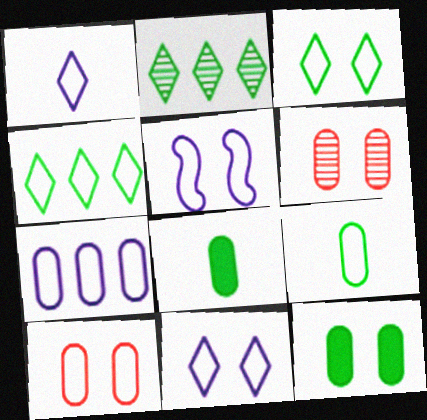[[1, 5, 7], 
[3, 5, 10], 
[6, 7, 8], 
[7, 9, 10]]